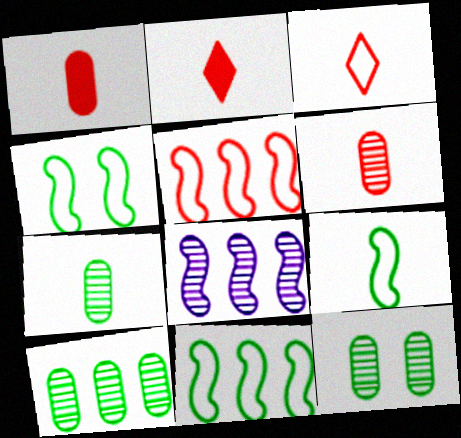[[4, 9, 11], 
[7, 10, 12]]